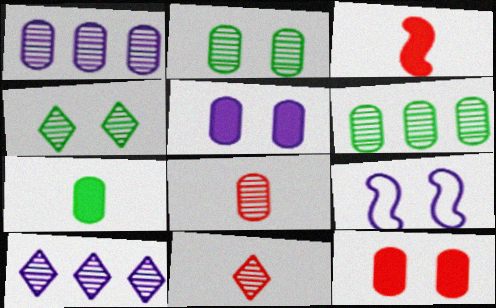[[1, 2, 8], 
[4, 9, 12], 
[4, 10, 11]]